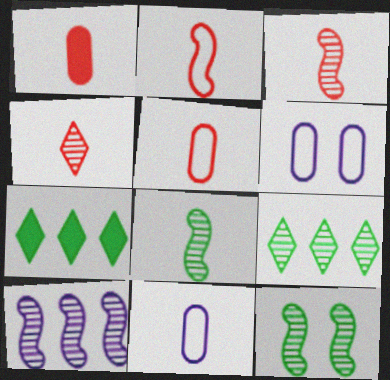[[1, 2, 4], 
[3, 6, 7], 
[3, 10, 12]]